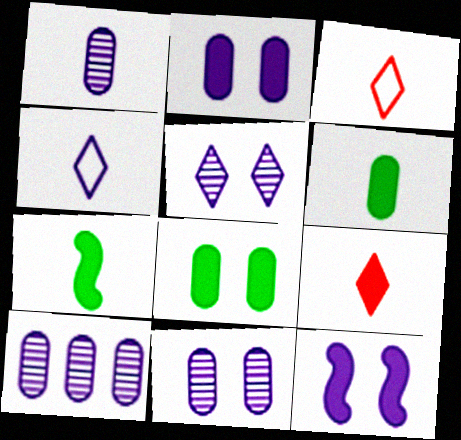[[1, 3, 7], 
[1, 10, 11], 
[4, 10, 12]]